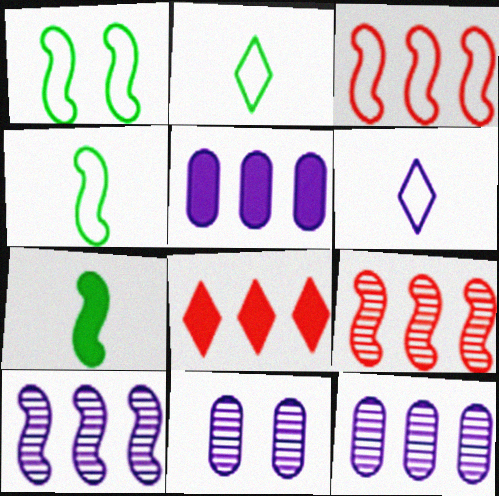[[4, 8, 11]]